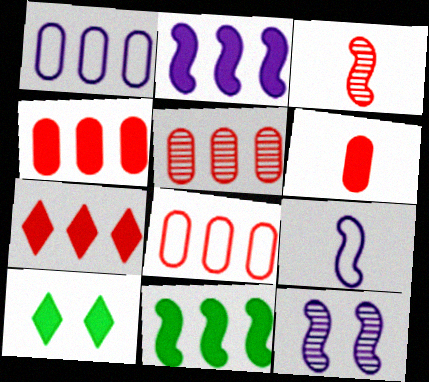[[1, 3, 10], 
[2, 6, 10], 
[2, 9, 12], 
[4, 5, 8], 
[5, 9, 10]]